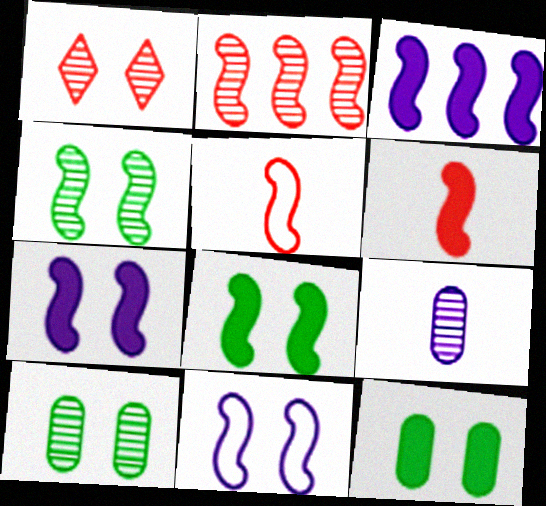[[1, 11, 12], 
[3, 4, 5], 
[3, 6, 8]]